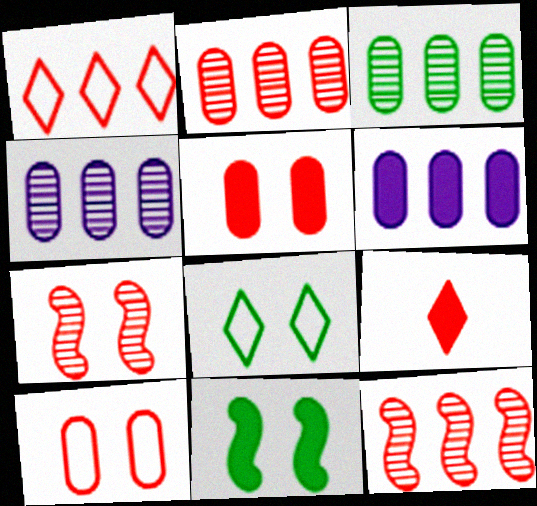[[2, 3, 4], 
[6, 9, 11], 
[9, 10, 12]]